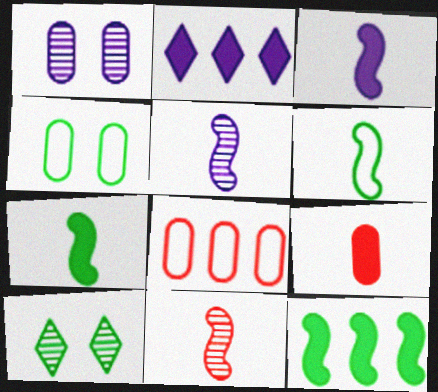[[2, 4, 11], 
[3, 6, 11], 
[3, 8, 10]]